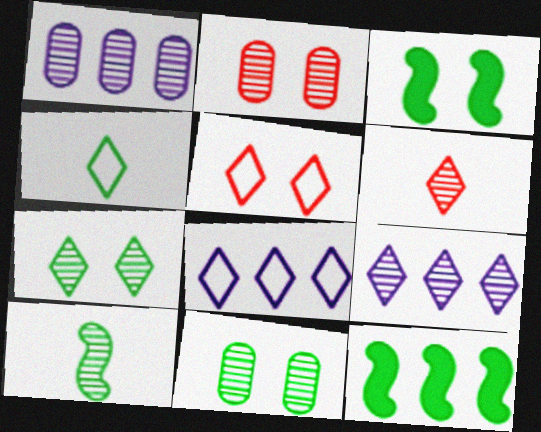[[2, 9, 10], 
[4, 5, 8], 
[4, 11, 12], 
[6, 7, 9]]